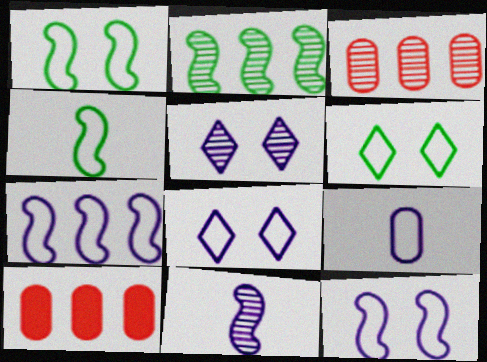[[4, 5, 10], 
[6, 10, 11], 
[7, 8, 9]]